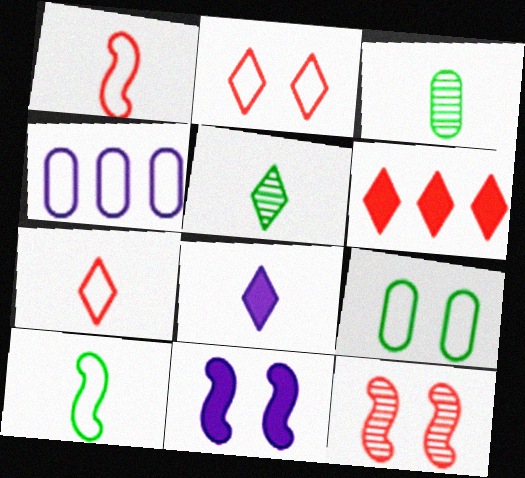[[1, 3, 8], 
[2, 4, 10], 
[5, 7, 8]]